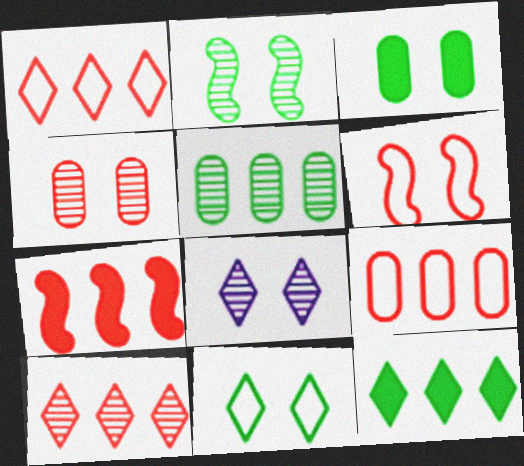[[2, 3, 11], 
[2, 4, 8], 
[3, 6, 8], 
[7, 9, 10]]